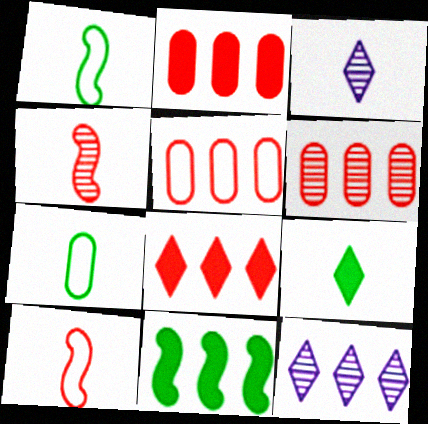[[2, 5, 6], 
[5, 11, 12]]